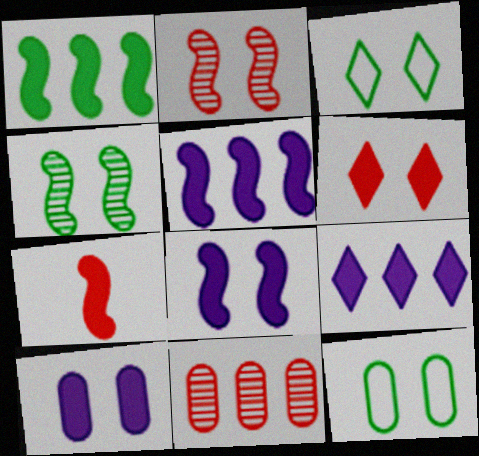[[1, 7, 8], 
[2, 3, 10]]